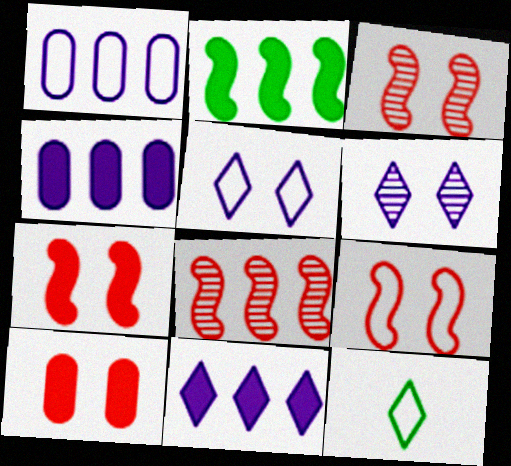[[1, 9, 12], 
[3, 4, 12], 
[3, 7, 9]]